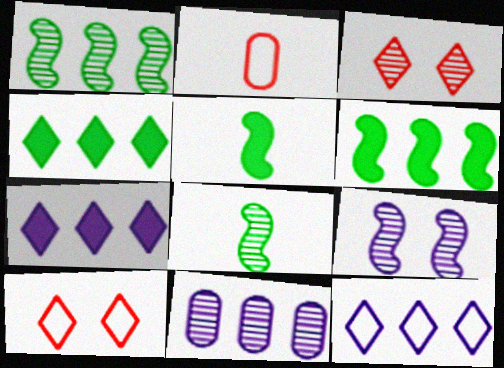[[2, 4, 9], 
[3, 8, 11], 
[5, 10, 11]]